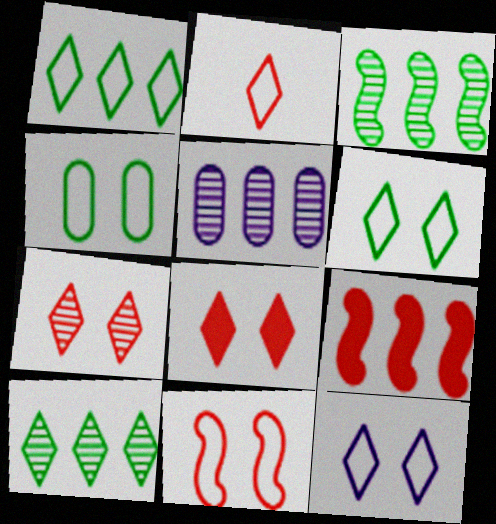[[1, 2, 12], 
[1, 5, 9], 
[4, 11, 12]]